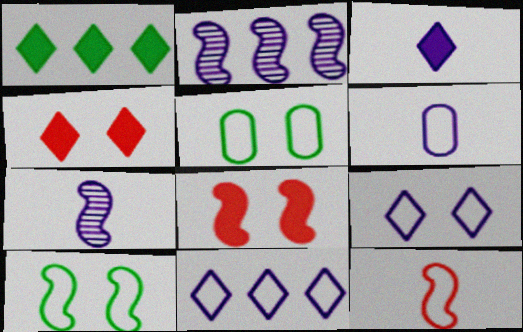[[1, 3, 4], 
[3, 6, 7], 
[5, 11, 12]]